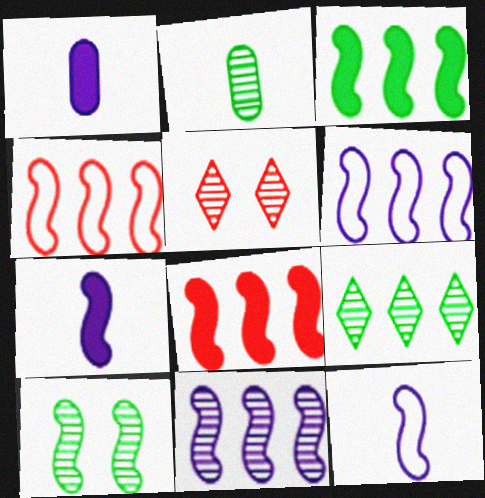[[2, 5, 11], 
[2, 9, 10], 
[3, 4, 11], 
[4, 7, 10], 
[8, 10, 12]]